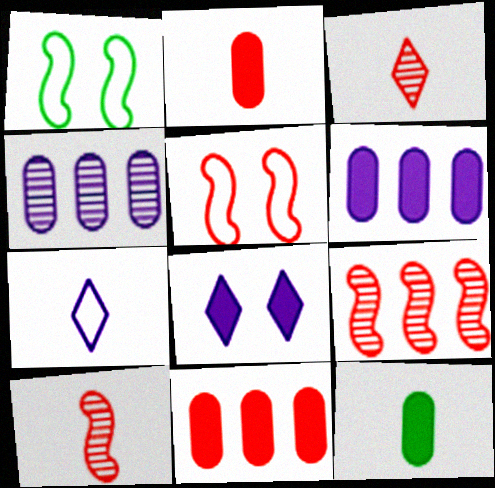[[1, 3, 6], 
[3, 5, 11], 
[7, 10, 12]]